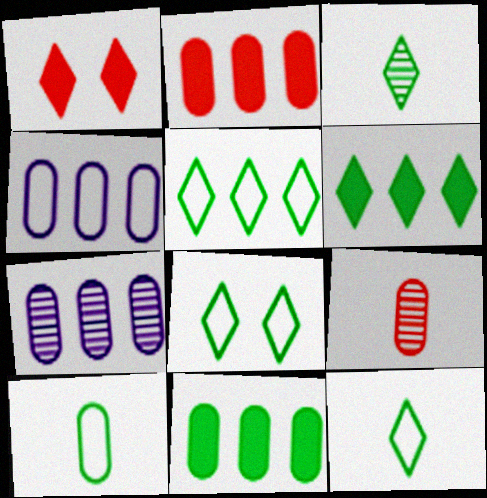[[3, 6, 8], 
[5, 8, 12]]